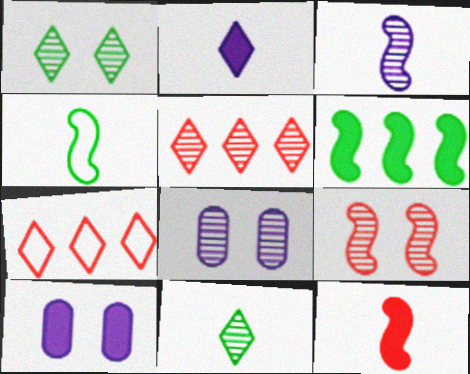[[1, 2, 7], 
[1, 8, 9], 
[3, 4, 12], 
[4, 5, 10]]